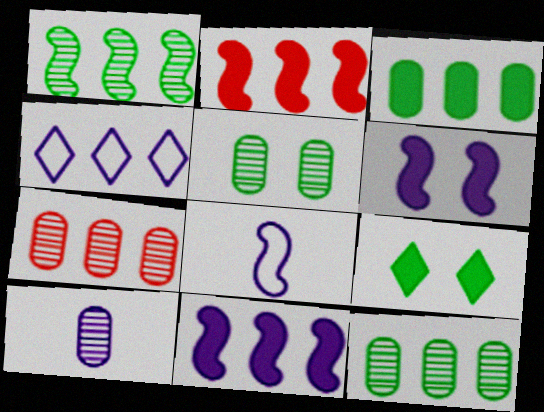[[2, 4, 12], 
[4, 6, 10], 
[5, 7, 10], 
[7, 8, 9]]